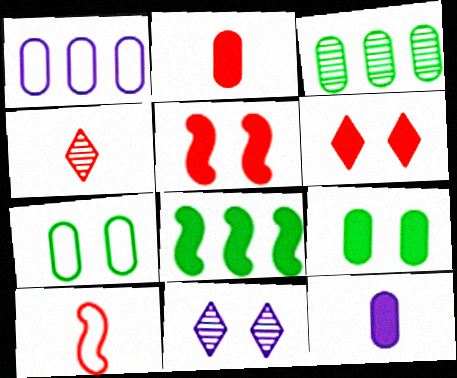[[2, 4, 10], 
[5, 7, 11], 
[6, 8, 12]]